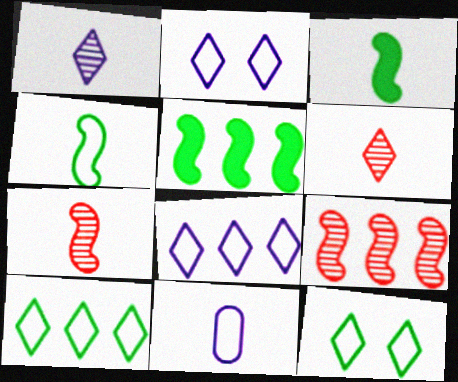[[3, 6, 11]]